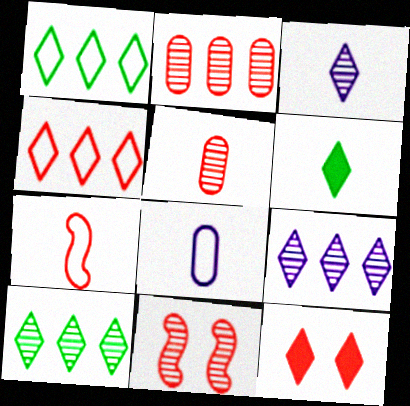[[1, 3, 12], 
[2, 7, 12]]